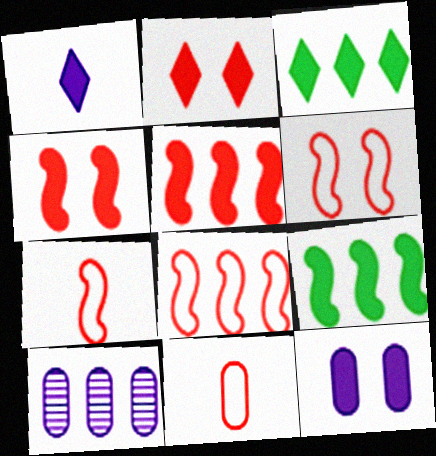[[1, 2, 3], 
[3, 8, 10], 
[6, 7, 8]]